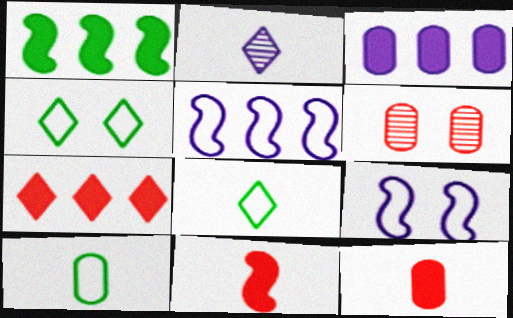[[1, 3, 7], 
[2, 3, 9], 
[2, 4, 7], 
[2, 10, 11], 
[3, 6, 10]]